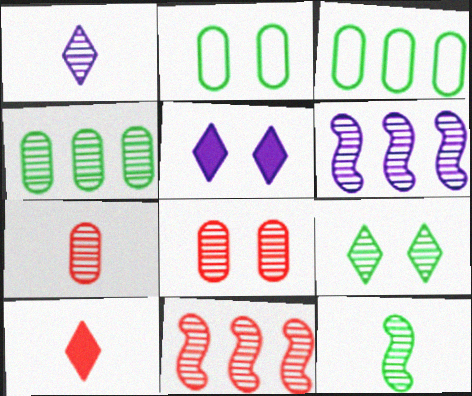[[1, 7, 12], 
[2, 6, 10], 
[4, 9, 12], 
[6, 7, 9]]